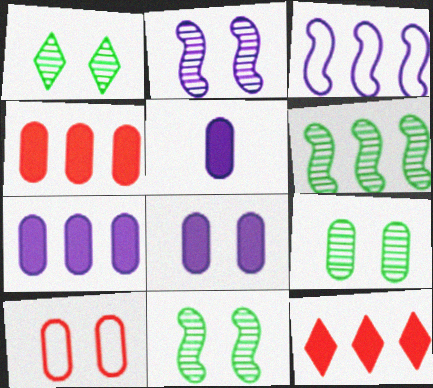[[1, 9, 11], 
[5, 7, 8], 
[8, 9, 10]]